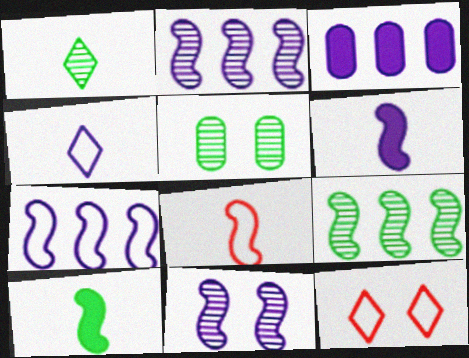[[1, 5, 9], 
[3, 4, 11], 
[6, 7, 11]]